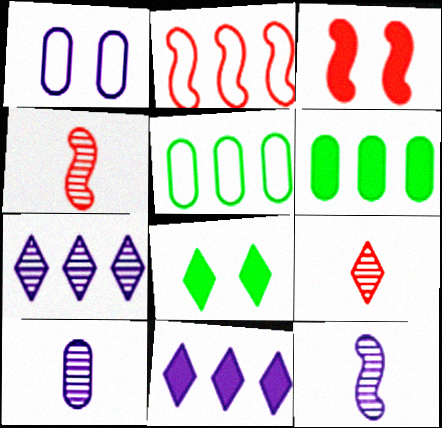[[1, 11, 12], 
[2, 3, 4], 
[2, 6, 7], 
[2, 8, 10]]